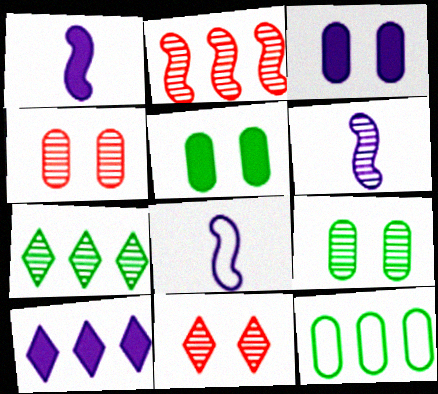[[1, 3, 10], 
[1, 6, 8], 
[1, 11, 12], 
[2, 10, 12], 
[4, 6, 7]]